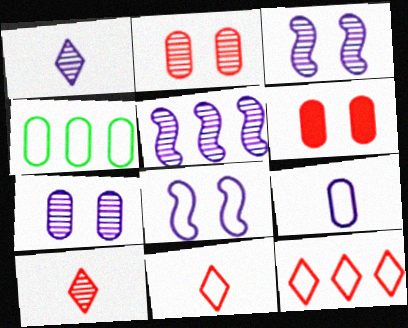[[1, 5, 7], 
[4, 8, 11]]